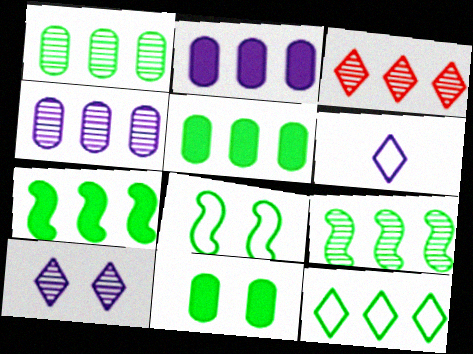[[1, 7, 12], 
[3, 4, 9], 
[5, 9, 12]]